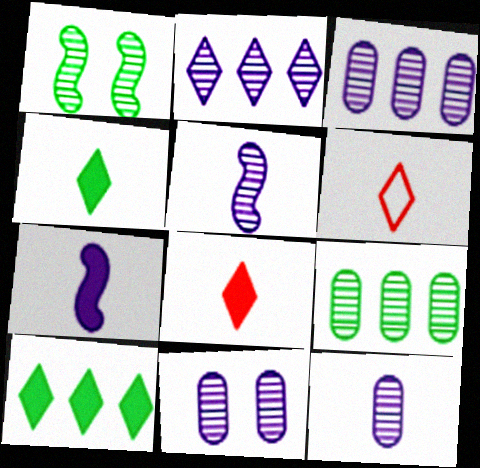[[2, 5, 11], 
[3, 11, 12]]